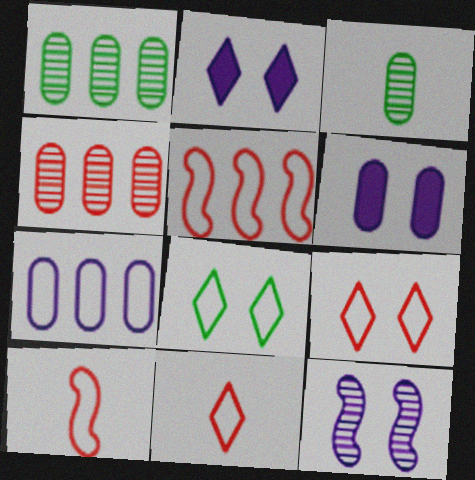[[1, 2, 10], 
[2, 3, 5], 
[7, 8, 10]]